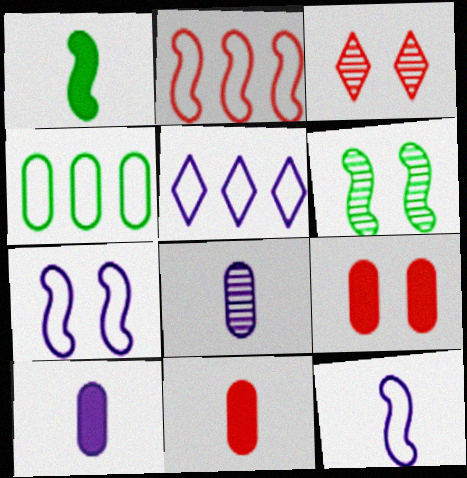[[2, 3, 11], 
[2, 4, 5], 
[4, 8, 9], 
[5, 6, 11]]